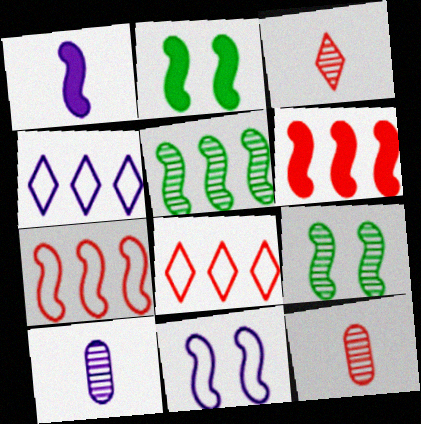[[1, 2, 6], 
[1, 7, 9], 
[2, 4, 12], 
[2, 8, 10]]